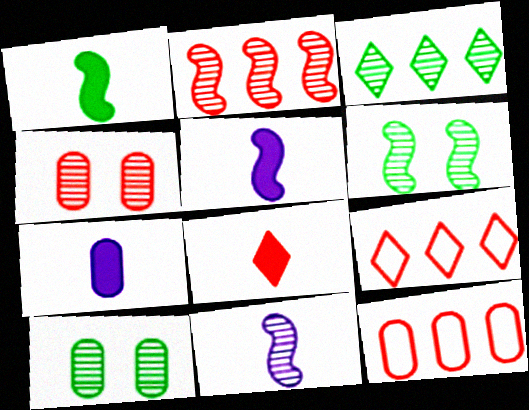[[1, 7, 8], 
[2, 6, 11], 
[3, 4, 11], 
[5, 9, 10], 
[6, 7, 9], 
[7, 10, 12]]